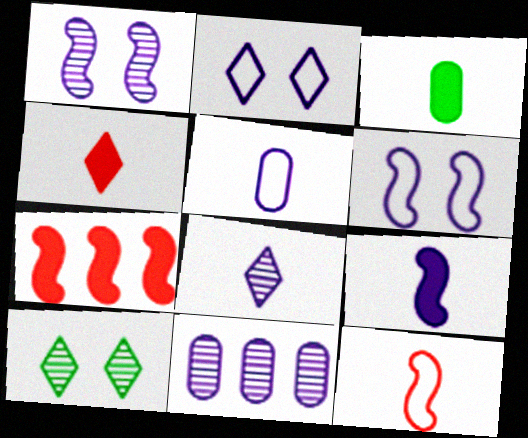[[1, 8, 11], 
[2, 9, 11], 
[3, 4, 9], 
[3, 8, 12], 
[5, 7, 10], 
[5, 8, 9]]